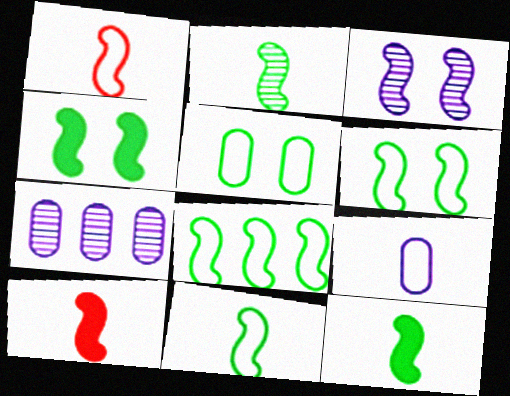[[2, 4, 8], 
[2, 11, 12], 
[3, 8, 10], 
[6, 8, 11]]